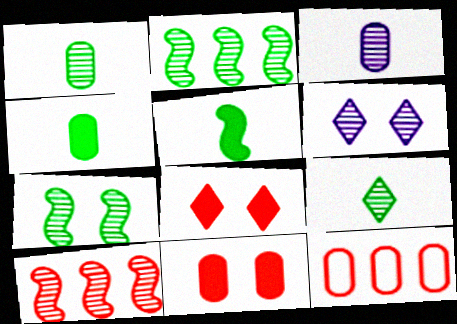[[1, 6, 10], 
[5, 6, 12]]